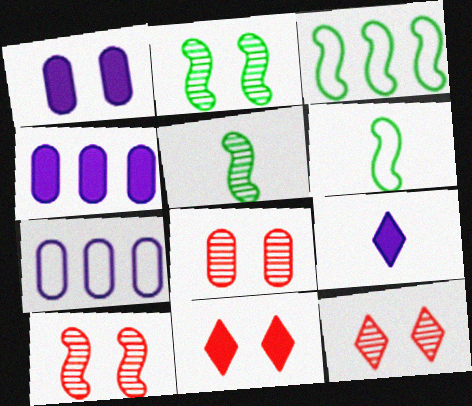[[3, 8, 9], 
[4, 6, 12], 
[5, 7, 11], 
[8, 10, 12]]